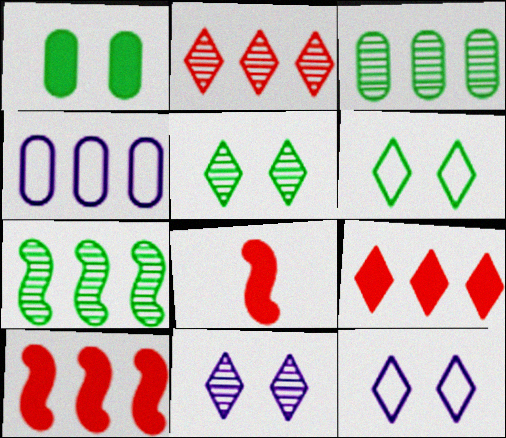[[3, 8, 12], 
[4, 5, 8], 
[4, 7, 9]]